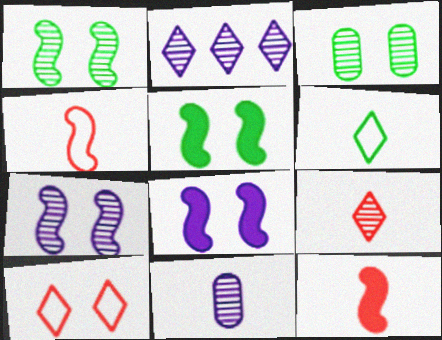[[2, 7, 11], 
[3, 8, 10], 
[6, 11, 12]]